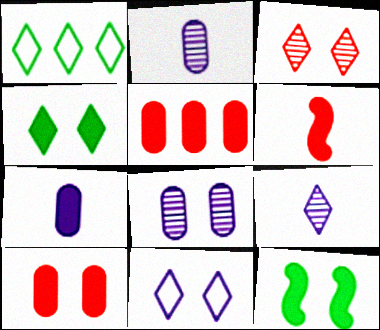[[1, 6, 8], 
[3, 4, 11]]